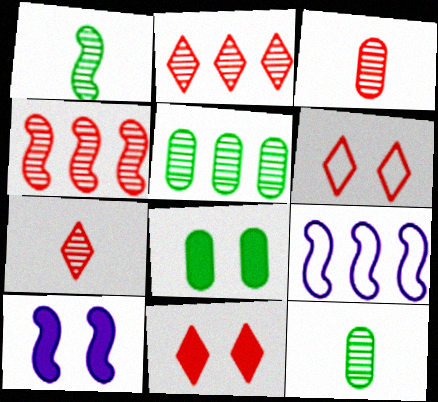[[7, 8, 9], 
[8, 10, 11], 
[9, 11, 12]]